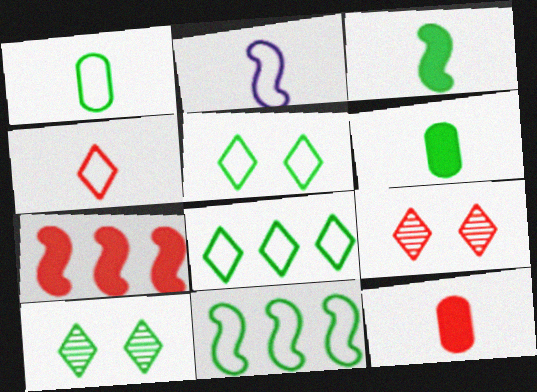[[1, 2, 4], 
[1, 5, 11], 
[6, 10, 11]]